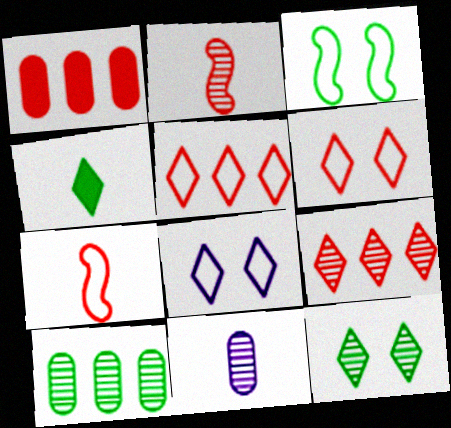[[1, 2, 6], 
[3, 4, 10], 
[4, 7, 11], 
[4, 8, 9]]